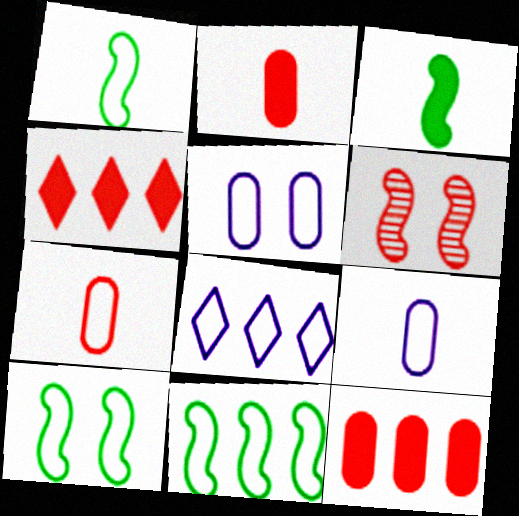[[1, 10, 11], 
[4, 6, 7], 
[7, 8, 10]]